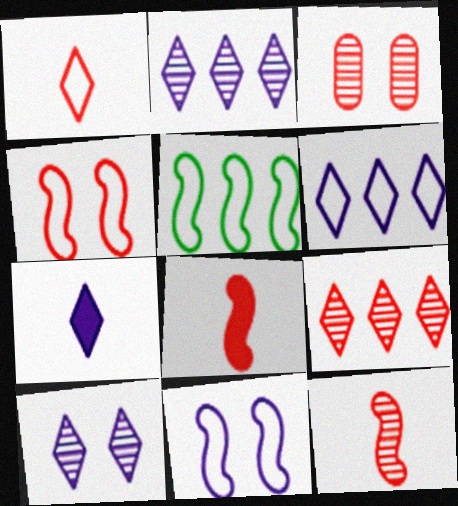[[3, 5, 7], 
[3, 9, 12], 
[6, 7, 10]]